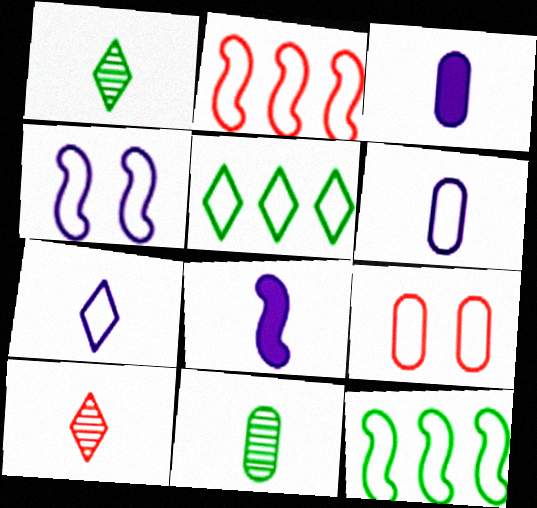[[7, 9, 12]]